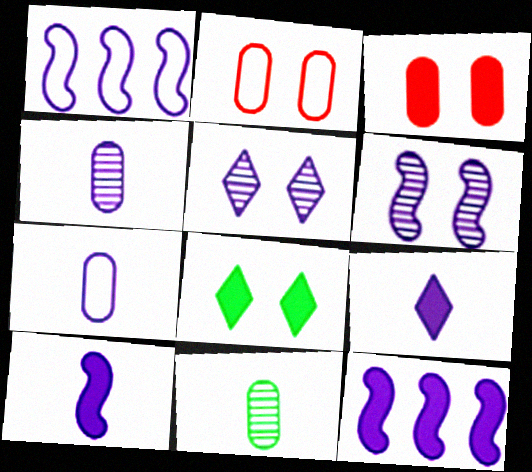[[1, 6, 10], 
[2, 6, 8], 
[5, 7, 12]]